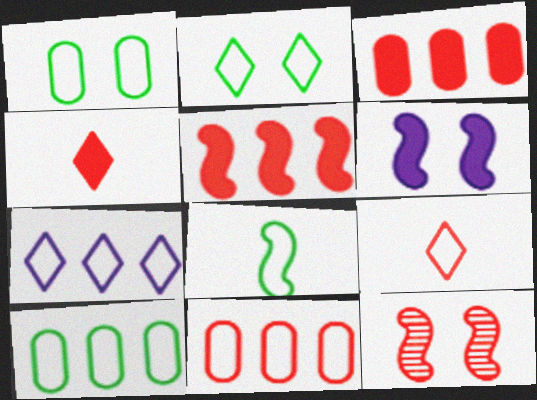[[2, 7, 9], 
[2, 8, 10], 
[3, 9, 12], 
[4, 11, 12]]